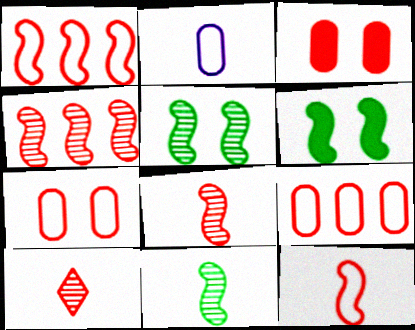[[1, 3, 10]]